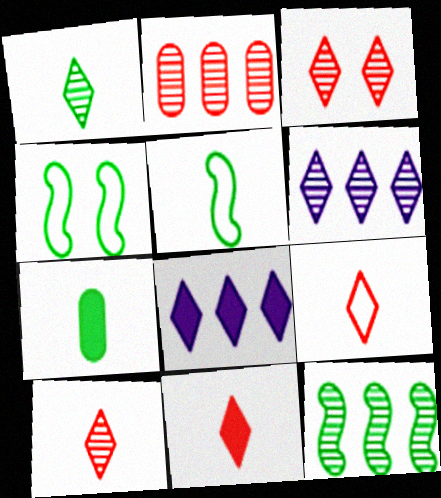[[1, 3, 6], 
[1, 5, 7], 
[2, 6, 12], 
[9, 10, 11]]